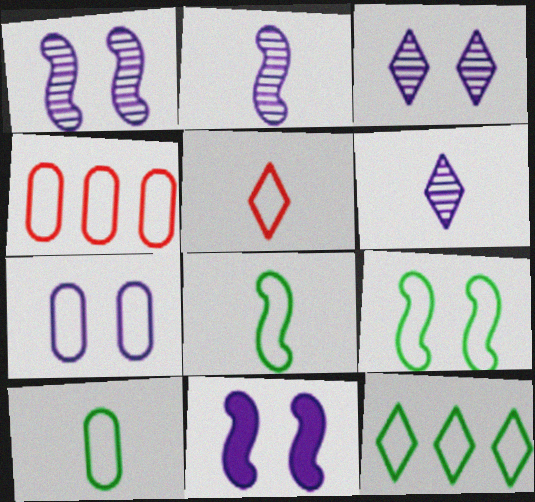[[3, 7, 11], 
[4, 7, 10], 
[9, 10, 12]]